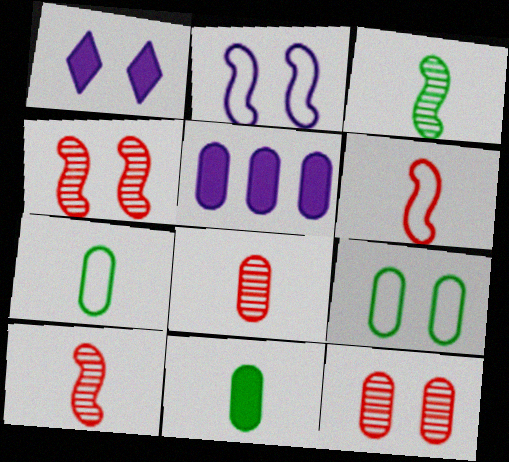[[1, 4, 9], 
[5, 7, 12], 
[5, 8, 9]]